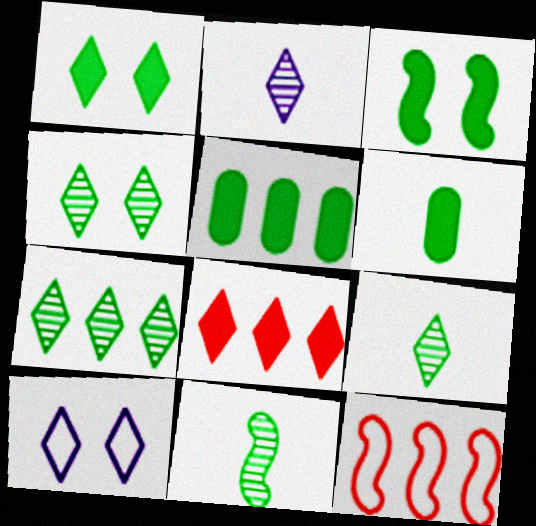[[4, 7, 9], 
[8, 9, 10]]